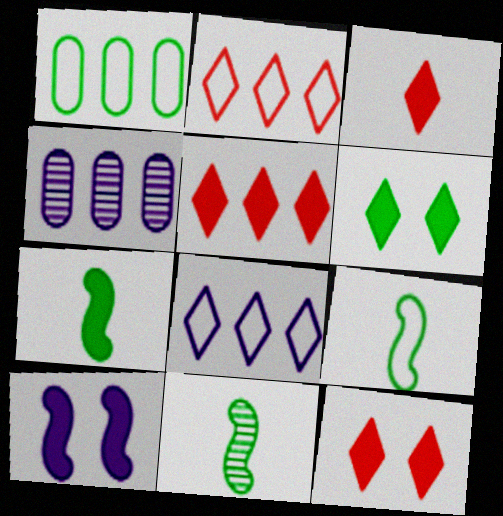[[1, 6, 11], 
[3, 5, 12], 
[4, 9, 12], 
[7, 9, 11]]